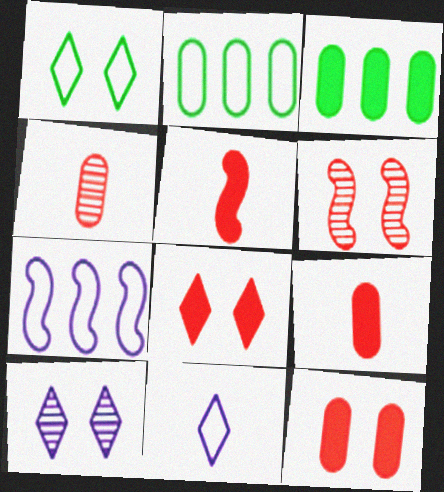[[1, 8, 10], 
[2, 5, 10], 
[3, 6, 11]]